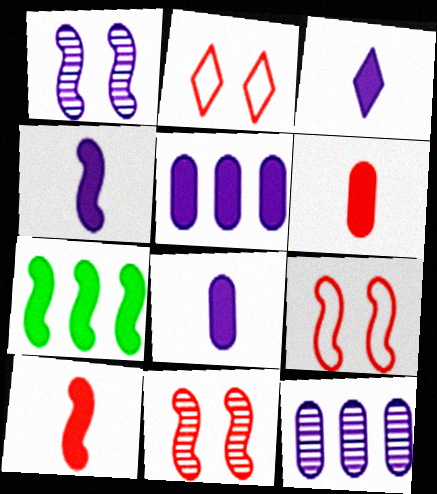[[3, 4, 8]]